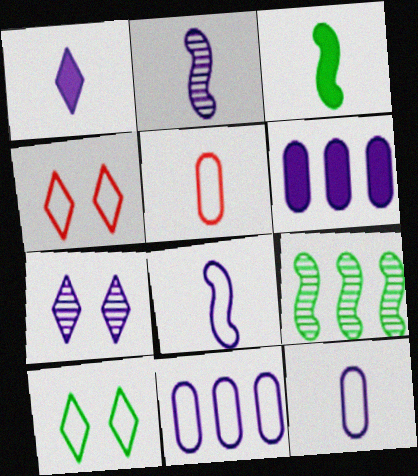[[1, 2, 12], 
[6, 7, 8]]